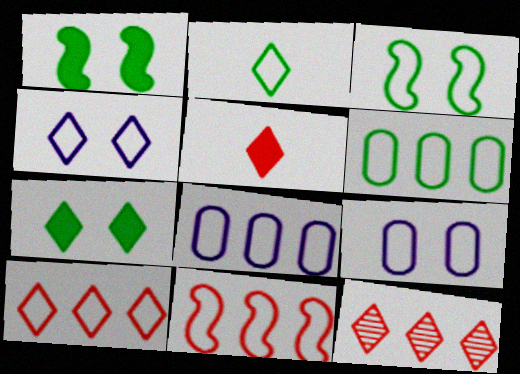[[2, 3, 6], 
[2, 4, 10], 
[2, 9, 11]]